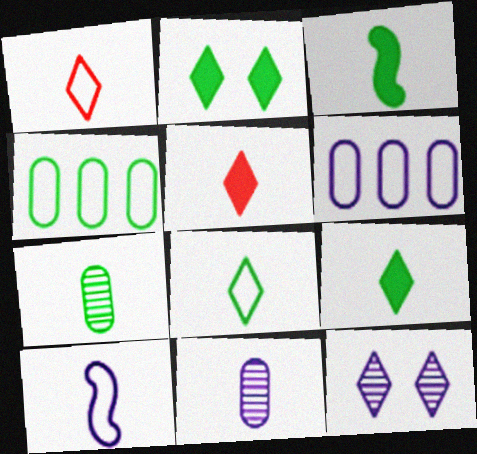[[1, 3, 11], 
[3, 7, 8], 
[5, 7, 10]]